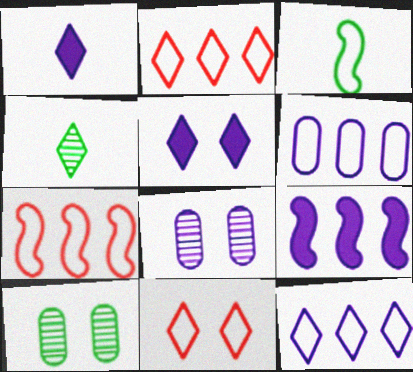[[1, 7, 10], 
[2, 4, 5], 
[3, 6, 11]]